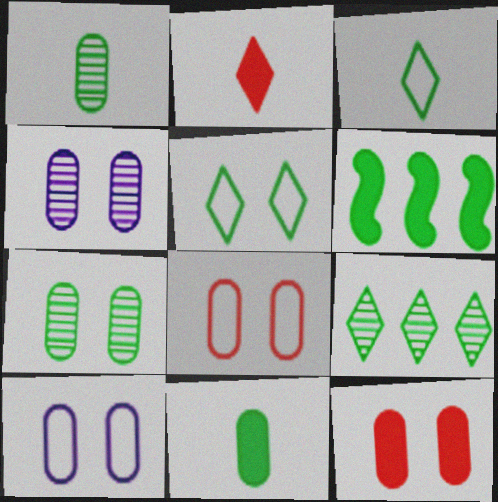[[1, 5, 6], 
[3, 6, 7], 
[7, 10, 12]]